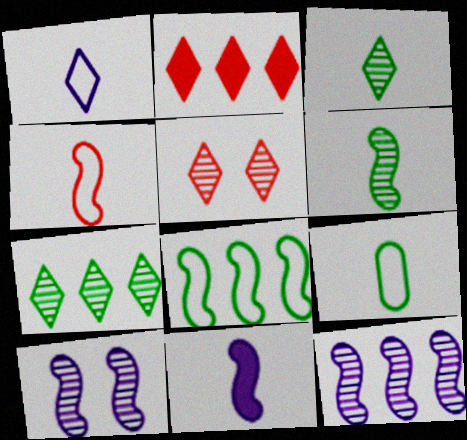[[1, 4, 9], 
[2, 9, 10], 
[4, 6, 11]]